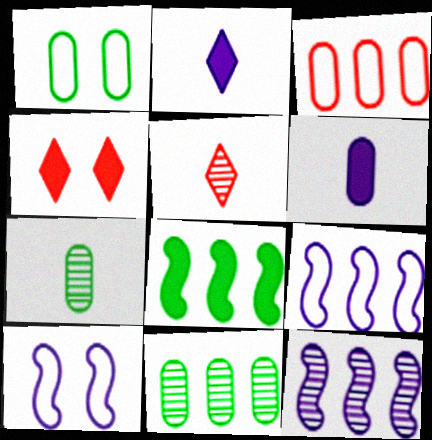[[4, 6, 8], 
[4, 7, 9]]